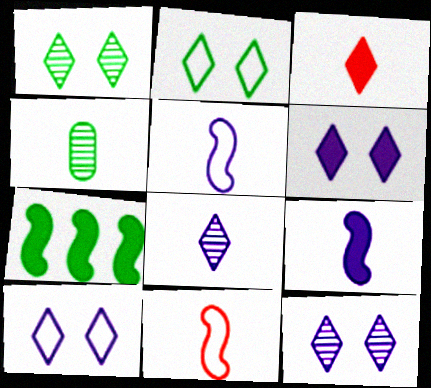[[2, 4, 7], 
[3, 4, 5], 
[6, 10, 12]]